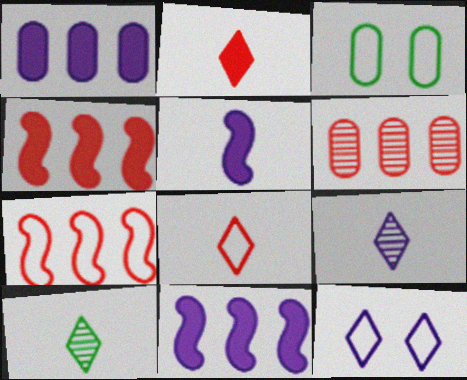[[3, 4, 9]]